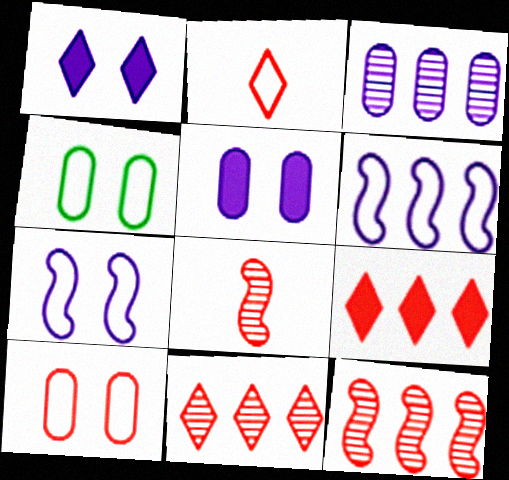[[2, 4, 6], 
[8, 9, 10]]